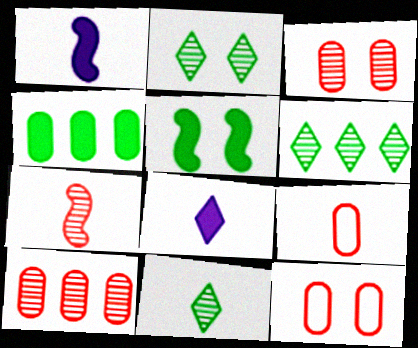[[1, 6, 12], 
[1, 9, 11], 
[2, 6, 11]]